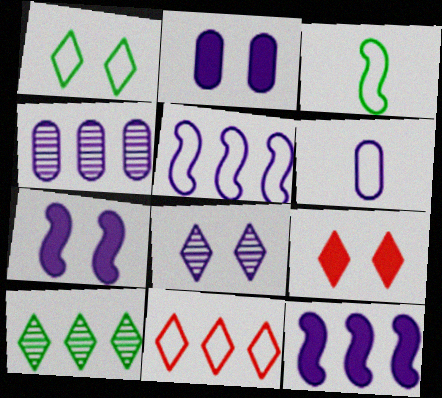[[1, 8, 9], 
[2, 4, 6], 
[3, 4, 9], 
[6, 8, 12]]